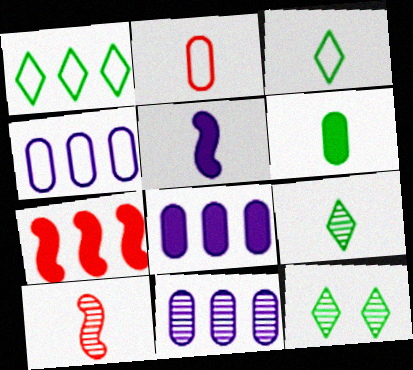[[1, 7, 11], 
[2, 5, 9], 
[4, 8, 11], 
[10, 11, 12]]